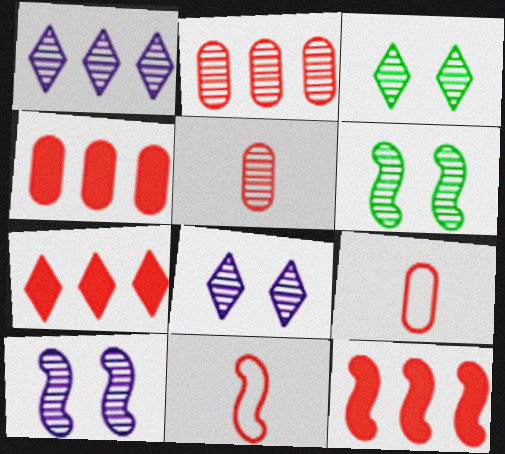[[1, 5, 6], 
[4, 7, 12]]